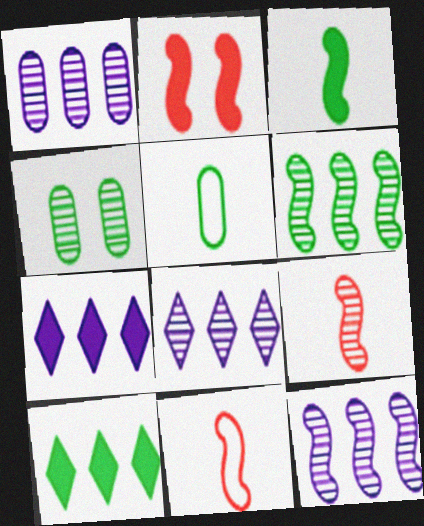[[1, 8, 12], 
[2, 5, 8], 
[4, 7, 11], 
[4, 8, 9]]